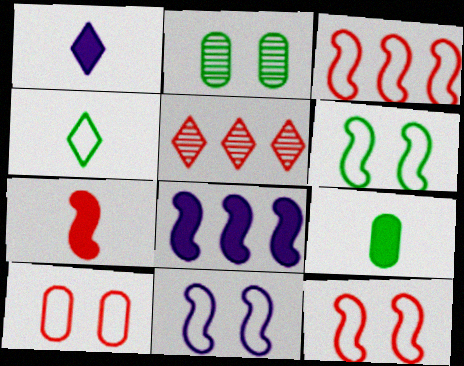[[1, 2, 3], 
[1, 7, 9], 
[5, 7, 10], 
[5, 9, 11], 
[6, 11, 12]]